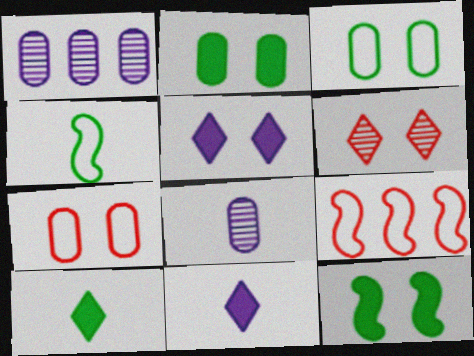[]